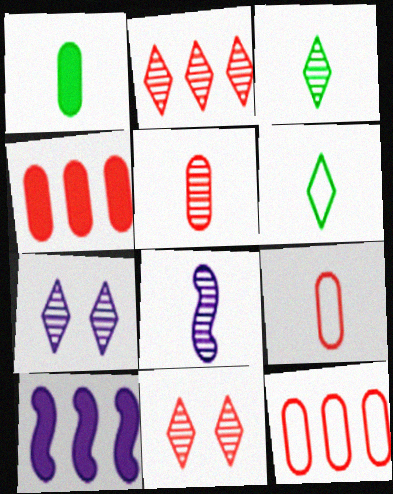[[2, 3, 7], 
[3, 5, 8]]